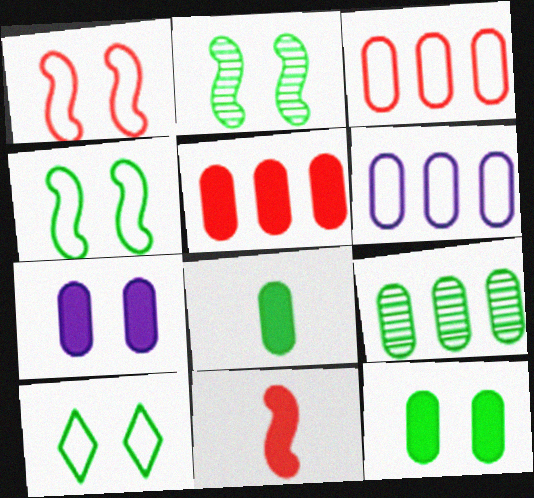[[2, 10, 12], 
[5, 6, 9], 
[5, 7, 8]]